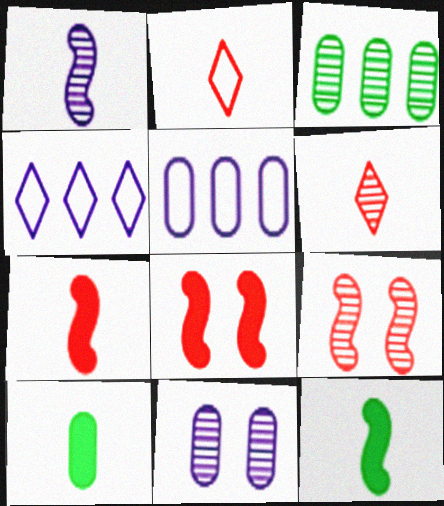[[1, 2, 10], 
[4, 9, 10]]